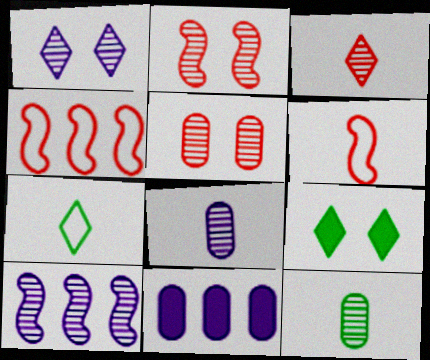[[1, 8, 10], 
[2, 7, 11], 
[4, 8, 9]]